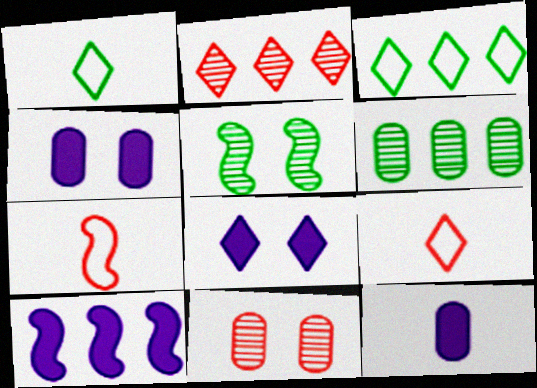[[1, 2, 8], 
[1, 10, 11], 
[5, 7, 10], 
[6, 7, 8], 
[8, 10, 12]]